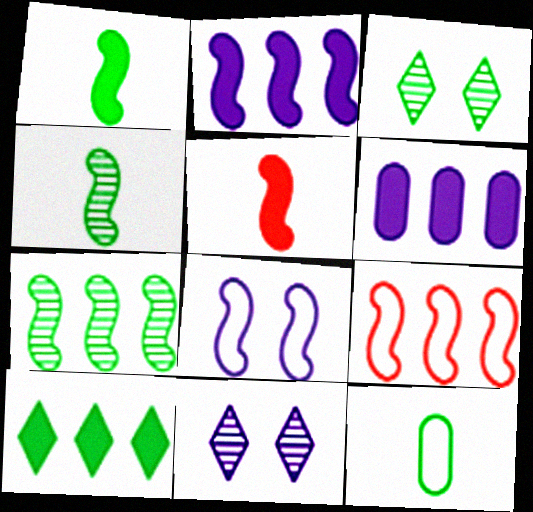[[2, 7, 9], 
[5, 7, 8]]